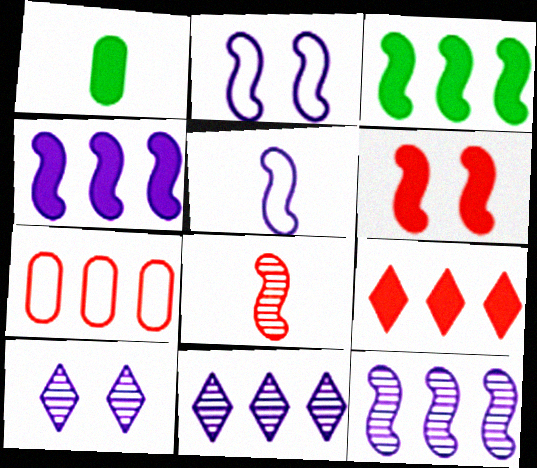[[2, 3, 8], 
[3, 7, 11]]